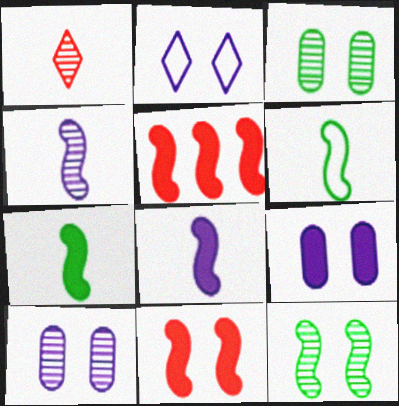[[2, 3, 11]]